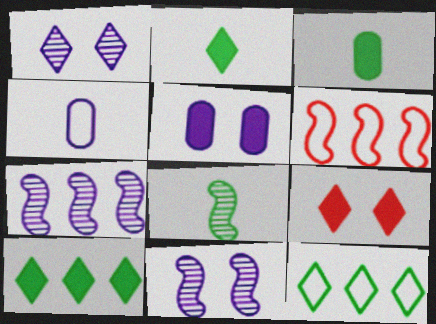[[1, 3, 6]]